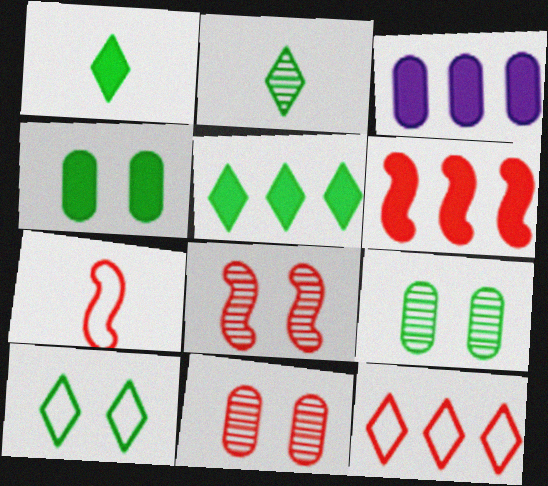[[2, 5, 10], 
[3, 5, 6], 
[6, 7, 8]]